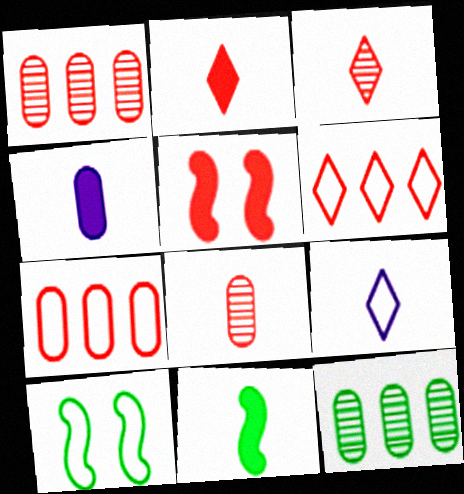[[2, 4, 11], 
[3, 5, 7], 
[5, 6, 8], 
[5, 9, 12], 
[7, 9, 10], 
[8, 9, 11]]